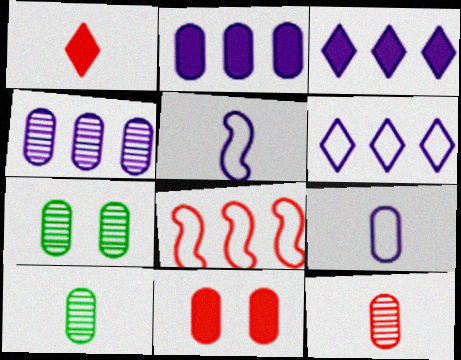[[1, 5, 10], 
[4, 7, 12]]